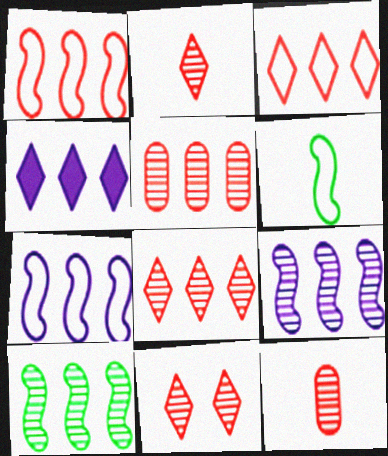[[2, 8, 11]]